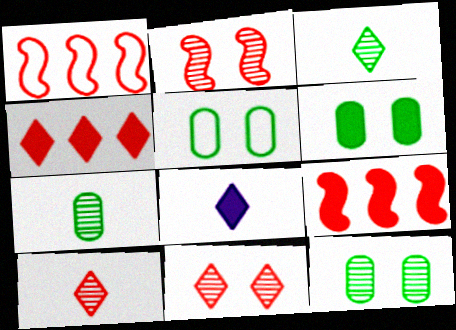[[1, 8, 12], 
[5, 6, 12], 
[6, 8, 9]]